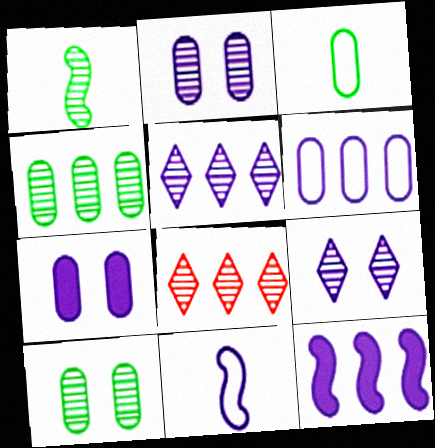[[1, 2, 8], 
[5, 6, 12], 
[5, 7, 11]]